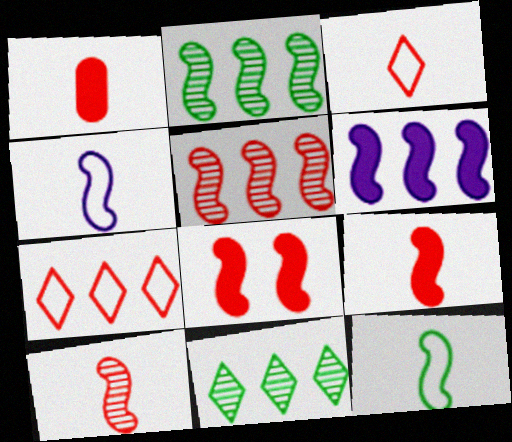[[1, 3, 10], 
[2, 4, 8]]